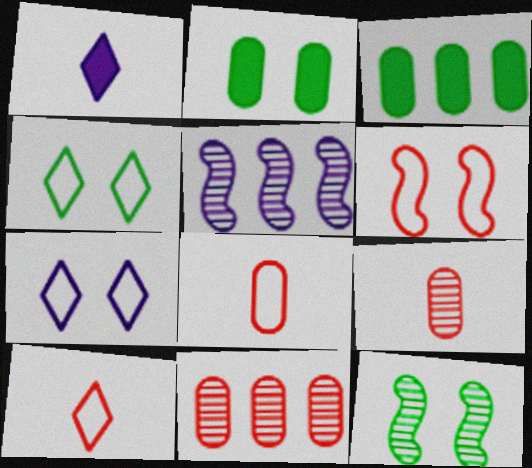[[2, 4, 12], 
[2, 5, 10]]